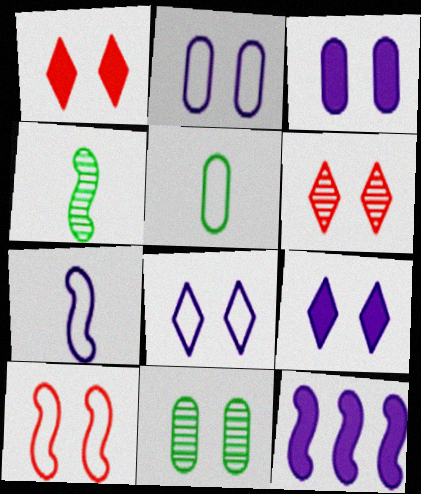[[4, 10, 12], 
[5, 6, 12], 
[9, 10, 11]]